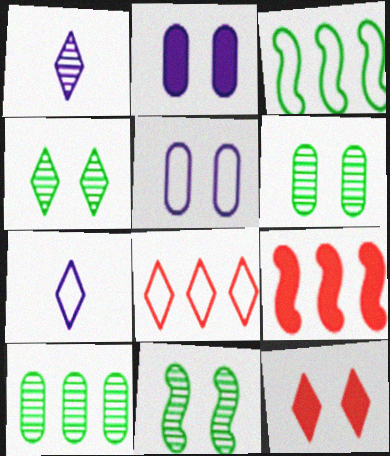[[4, 6, 11], 
[5, 11, 12], 
[6, 7, 9]]